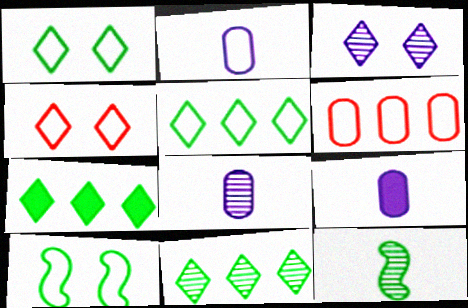[[2, 8, 9], 
[5, 7, 11]]